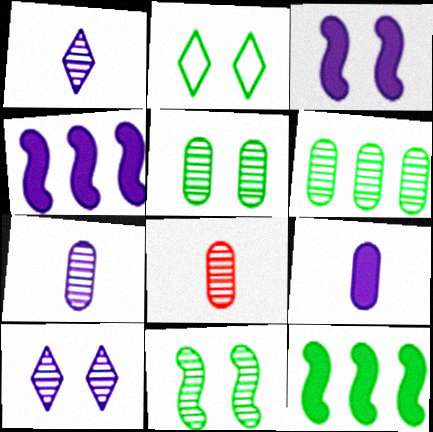[[2, 4, 8]]